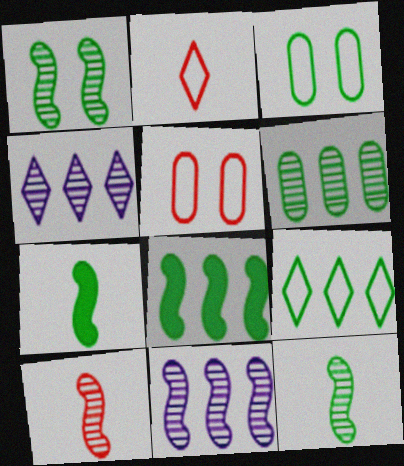[[1, 10, 11], 
[4, 5, 7], 
[6, 8, 9]]